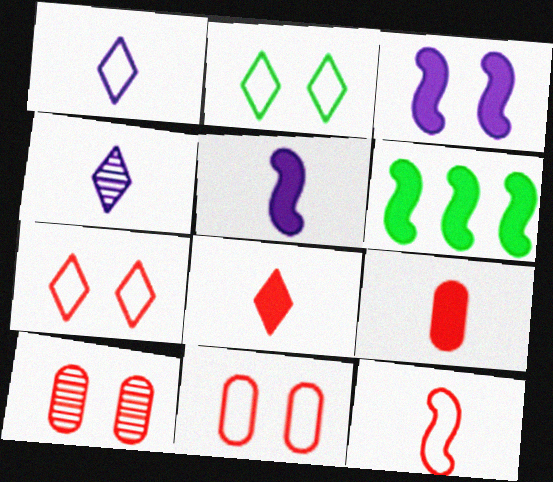[[1, 6, 10], 
[2, 3, 10], 
[4, 6, 11]]